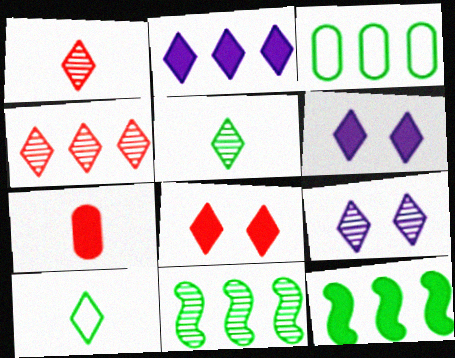[[4, 5, 9], 
[4, 6, 10], 
[6, 7, 12]]